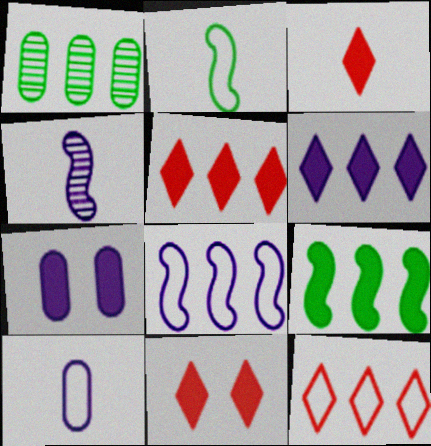[[1, 5, 8], 
[3, 5, 11], 
[3, 7, 9]]